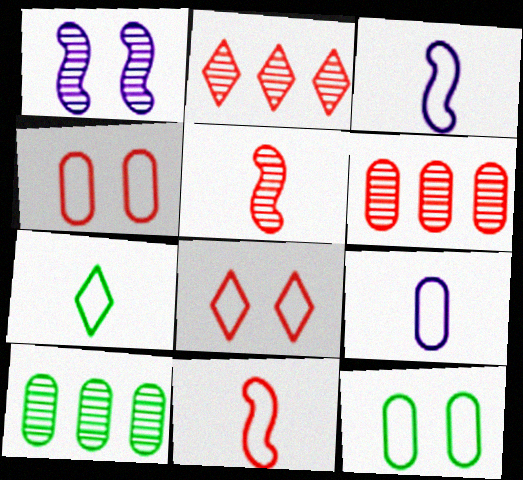[[7, 9, 11]]